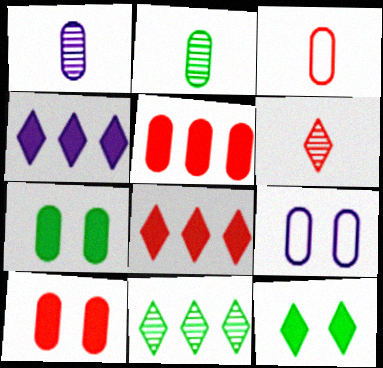[[2, 5, 9]]